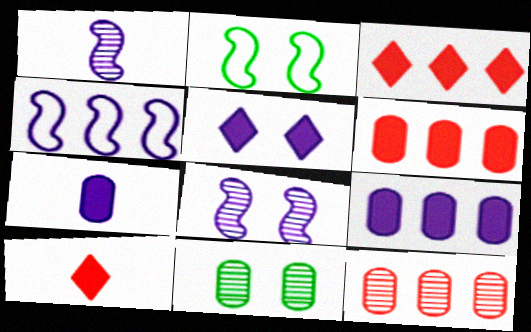[[4, 10, 11]]